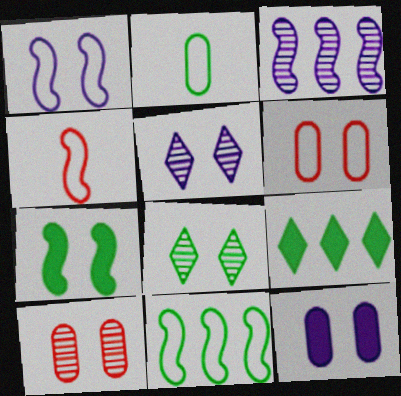[[1, 4, 11], 
[1, 5, 12], 
[3, 4, 7], 
[5, 6, 7]]